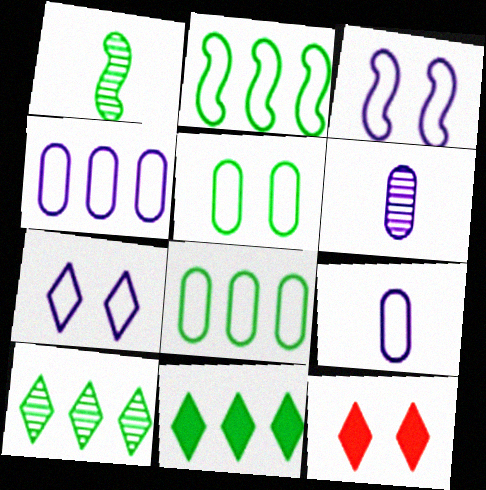[[1, 4, 12], 
[1, 5, 11], 
[2, 6, 12]]